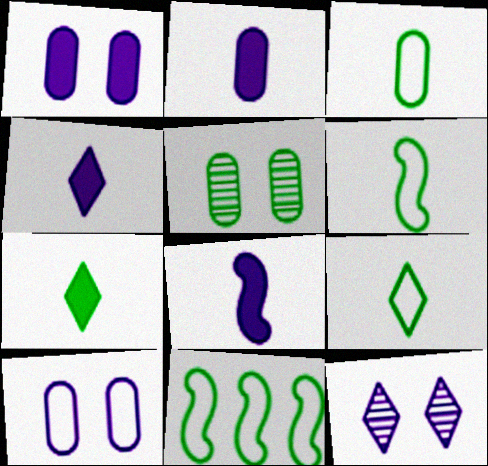[[2, 4, 8], 
[3, 6, 9], 
[5, 7, 11]]